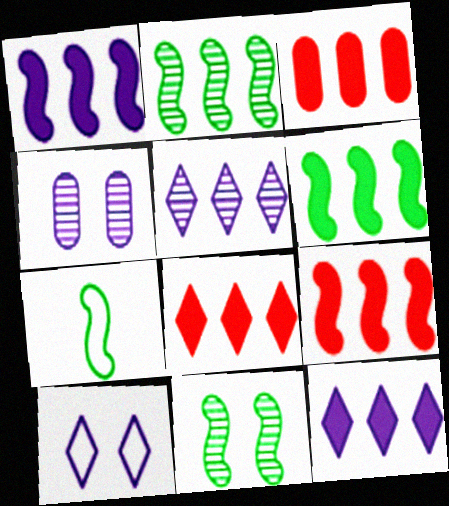[[1, 6, 9], 
[3, 6, 12], 
[3, 8, 9], 
[4, 7, 8], 
[6, 7, 11]]